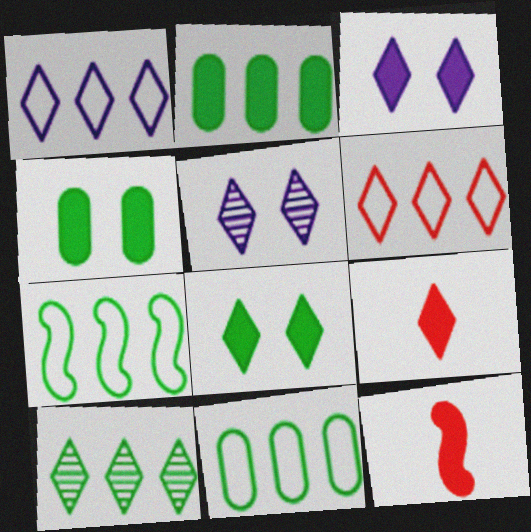[[2, 3, 12], 
[2, 7, 10], 
[5, 11, 12]]